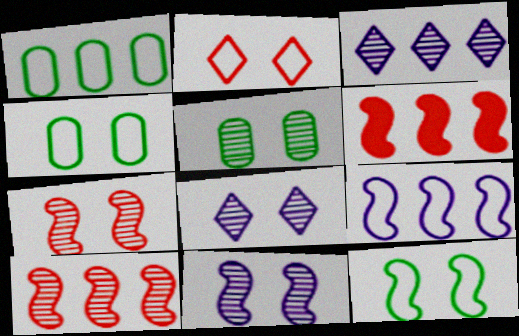[[1, 3, 6], 
[5, 7, 8]]